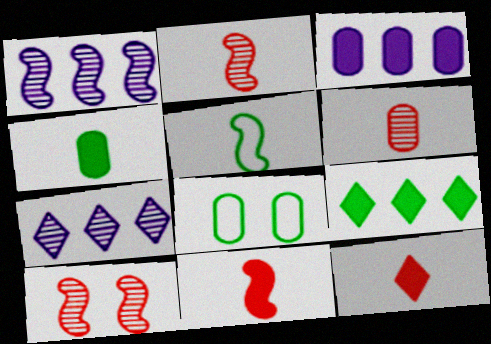[[1, 8, 12], 
[3, 6, 8], 
[7, 8, 11]]